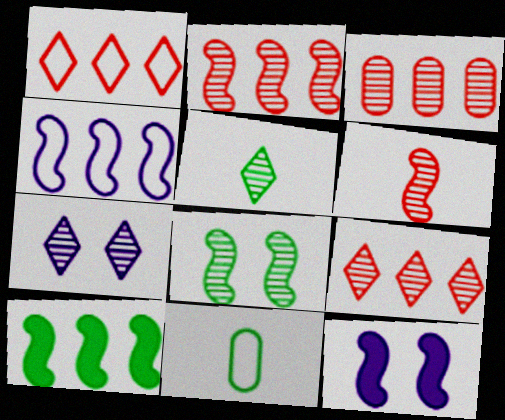[[2, 3, 9], 
[2, 4, 10], 
[5, 7, 9], 
[9, 11, 12]]